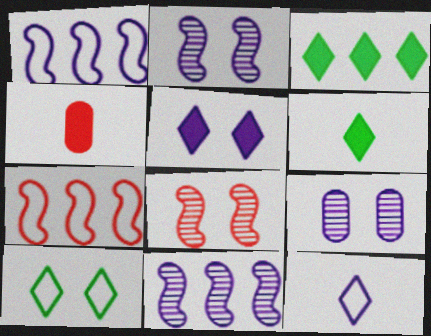[[4, 10, 11], 
[6, 7, 9]]